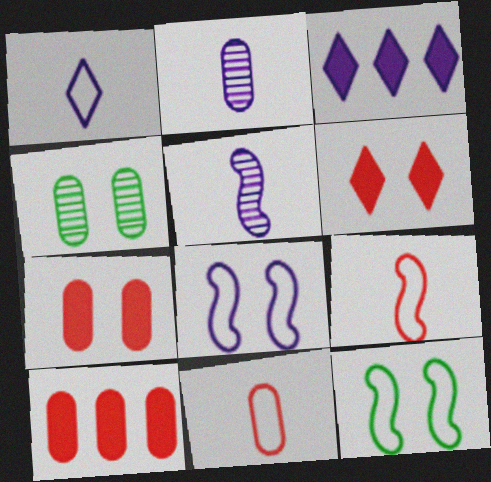[[2, 3, 8], 
[3, 4, 9], 
[4, 6, 8]]